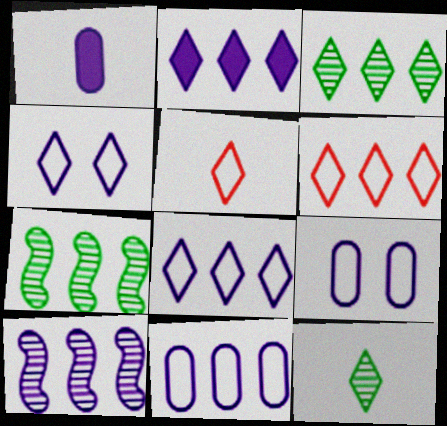[[1, 4, 10], 
[2, 3, 6], 
[2, 10, 11]]